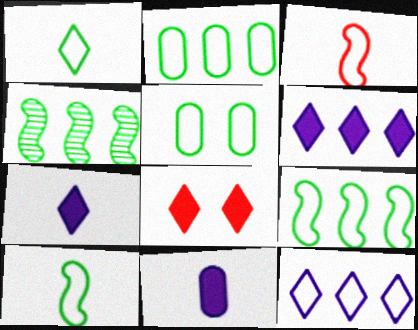[[1, 5, 9], 
[3, 5, 12]]